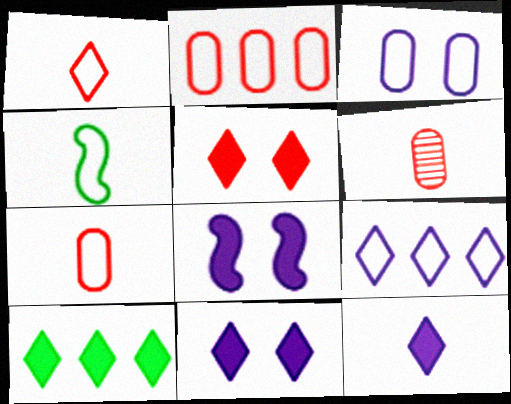[[4, 6, 12], 
[5, 10, 12]]